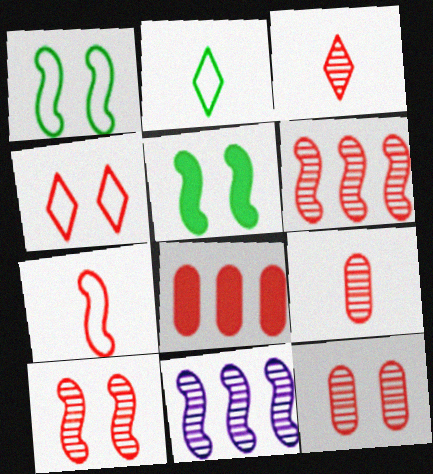[[3, 6, 12], 
[5, 7, 11]]